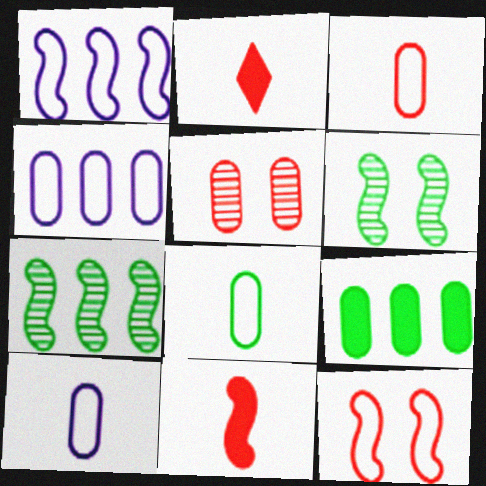[[1, 6, 11], 
[2, 4, 6], 
[3, 8, 10], 
[5, 9, 10]]